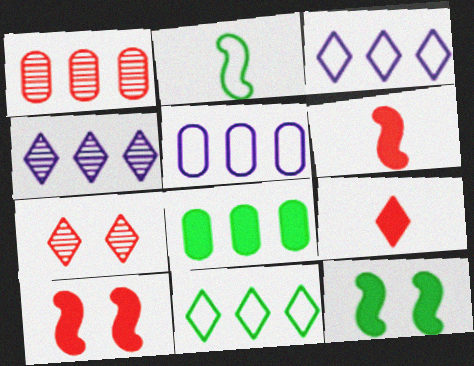[[1, 5, 8]]